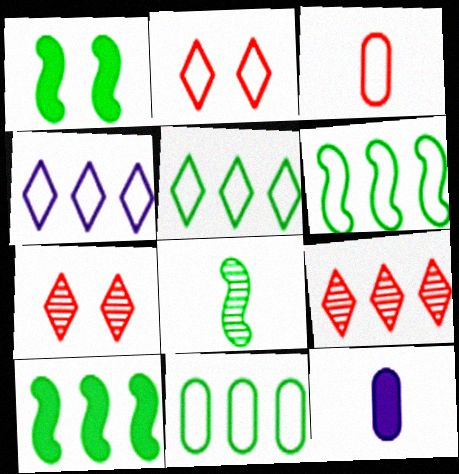[[1, 6, 8], 
[5, 6, 11], 
[6, 7, 12]]